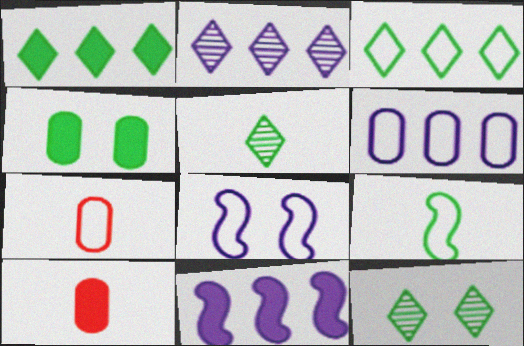[[2, 6, 11], 
[3, 7, 8], 
[7, 11, 12]]